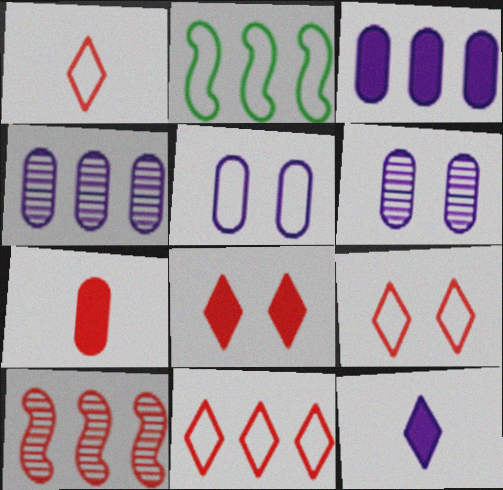[[1, 2, 5], 
[1, 9, 11], 
[7, 9, 10]]